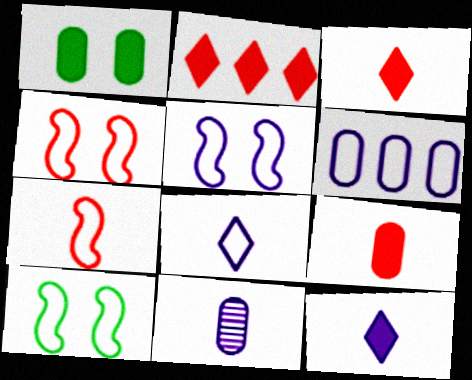[[2, 10, 11], 
[4, 5, 10], 
[5, 6, 8]]